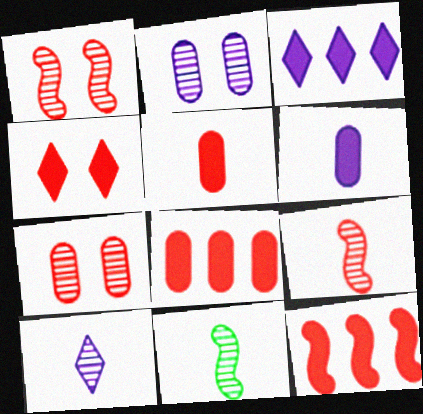[[4, 5, 12]]